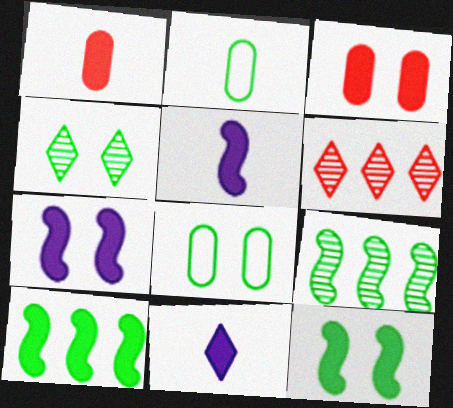[[2, 4, 10], 
[2, 6, 7], 
[3, 10, 11], 
[4, 8, 12], 
[5, 6, 8]]